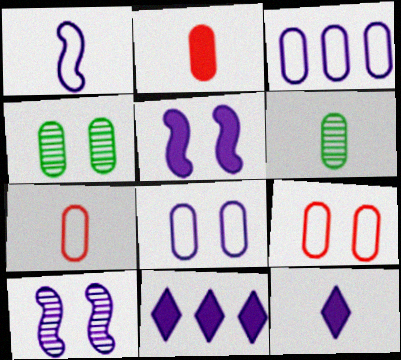[[2, 3, 4], 
[3, 10, 12]]